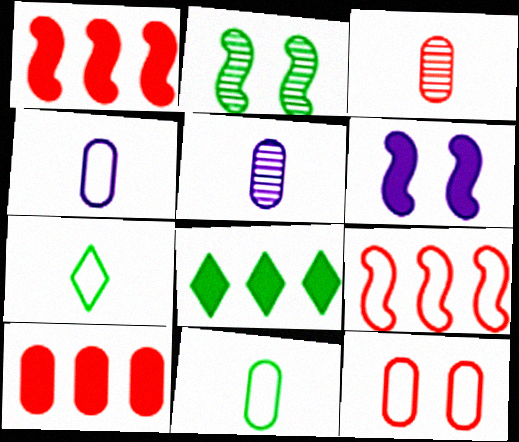[[2, 8, 11], 
[3, 10, 12]]